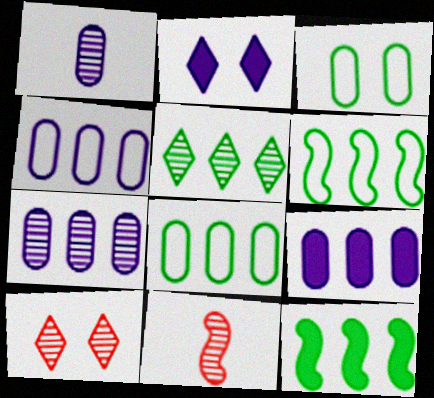[[2, 8, 11], 
[4, 7, 9], 
[5, 8, 12]]